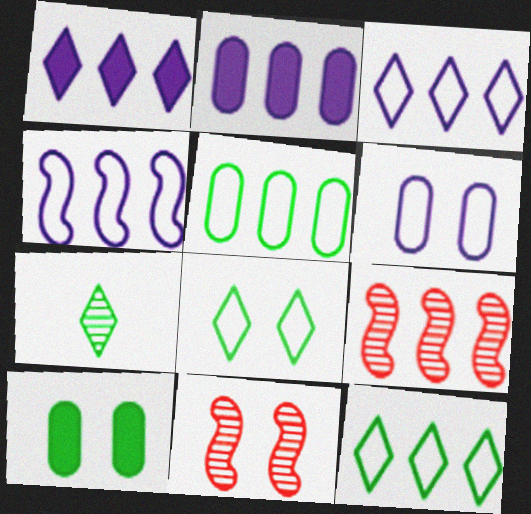[[1, 5, 9], 
[2, 9, 12]]